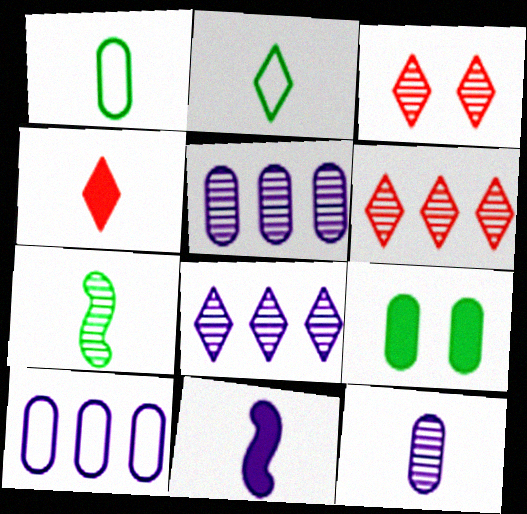[[3, 5, 7]]